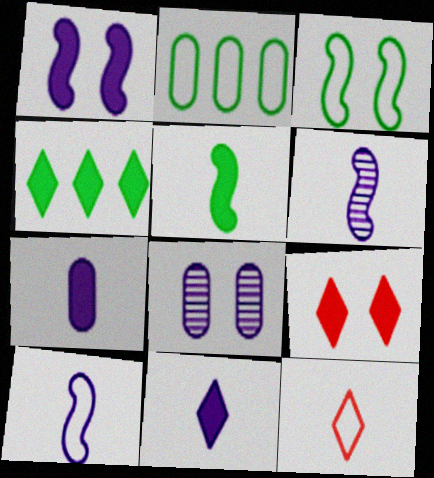[[2, 6, 9], 
[3, 8, 9], 
[4, 9, 11]]